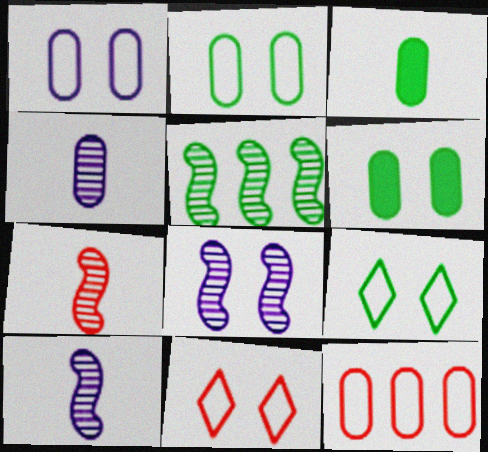[[3, 5, 9], 
[4, 6, 12], 
[5, 7, 8], 
[6, 8, 11]]